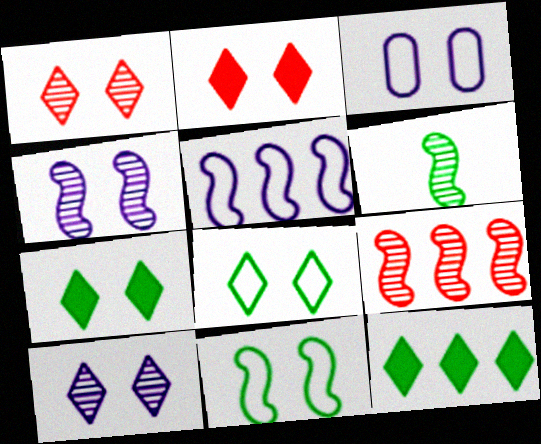[[2, 8, 10], 
[4, 6, 9]]